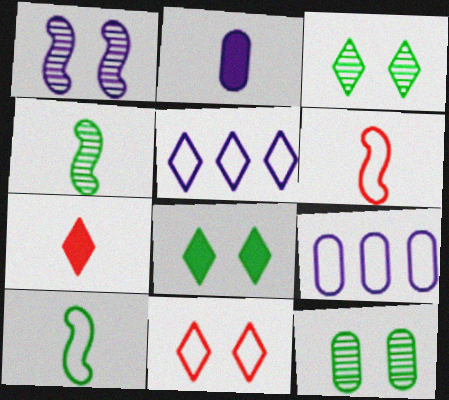[[1, 2, 5], 
[3, 5, 7], 
[9, 10, 11]]